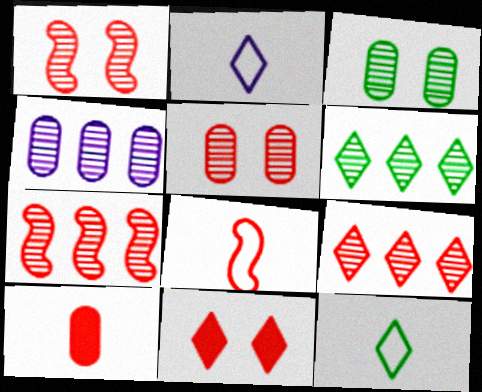[[2, 6, 11], 
[4, 6, 7]]